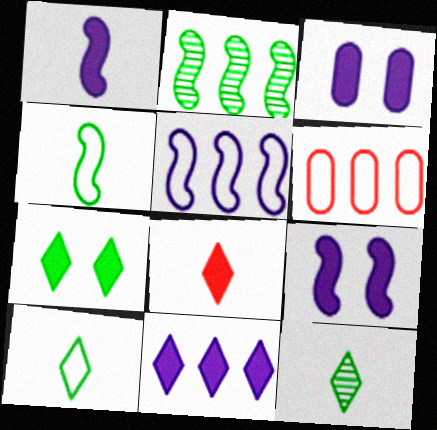[[1, 3, 11], 
[2, 6, 11], 
[6, 9, 12], 
[7, 8, 11]]